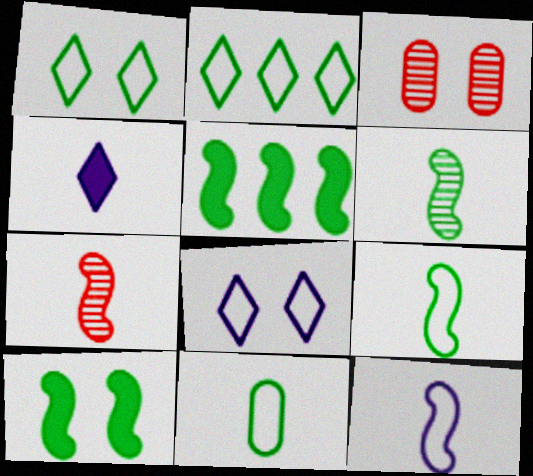[[3, 8, 10], 
[4, 7, 11]]